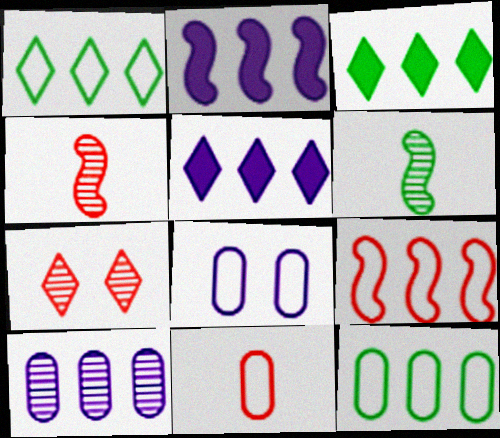[[3, 4, 8], 
[3, 9, 10], 
[6, 7, 10], 
[8, 11, 12]]